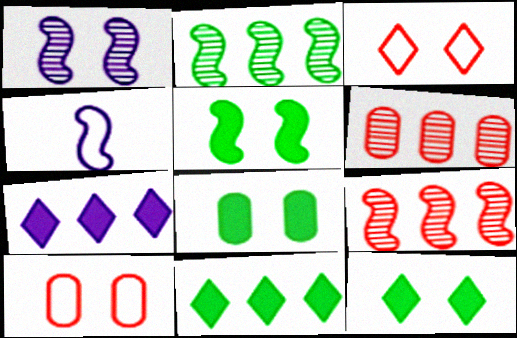[[1, 3, 8], 
[1, 10, 12], 
[4, 5, 9], 
[4, 6, 12], 
[5, 8, 12]]